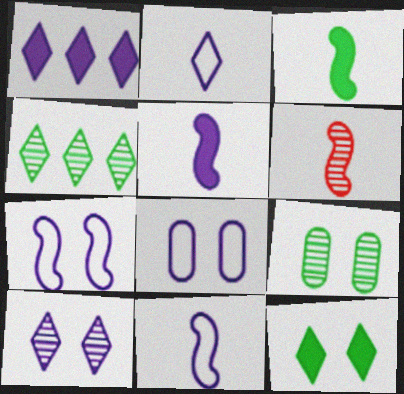[[1, 2, 10], 
[3, 6, 11]]